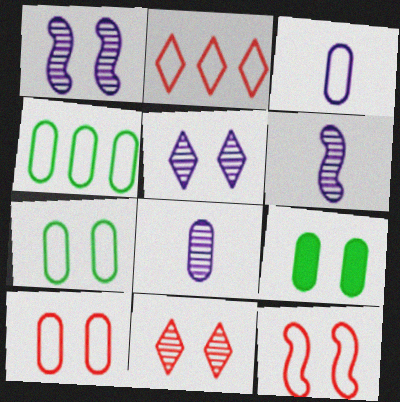[[2, 6, 9], 
[3, 4, 10], 
[5, 9, 12]]